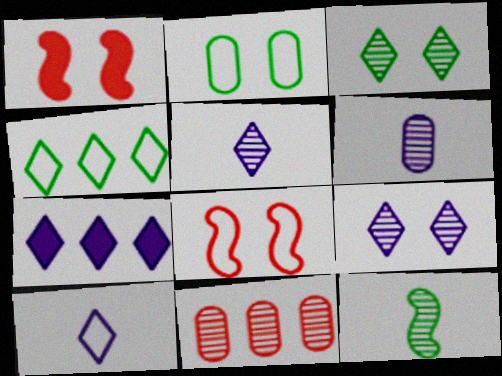[[1, 2, 9], 
[1, 4, 6], 
[7, 9, 10], 
[9, 11, 12]]